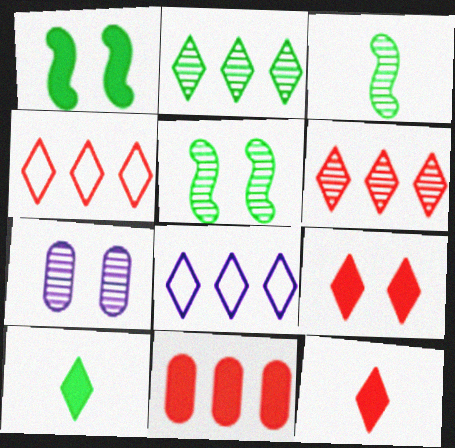[[3, 6, 7]]